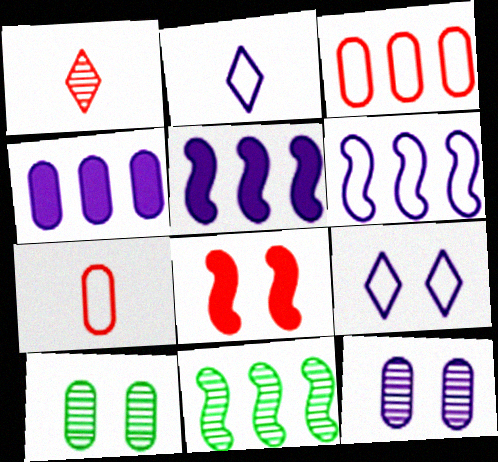[[1, 3, 8], 
[1, 11, 12], 
[2, 5, 12], 
[4, 7, 10], 
[8, 9, 10]]